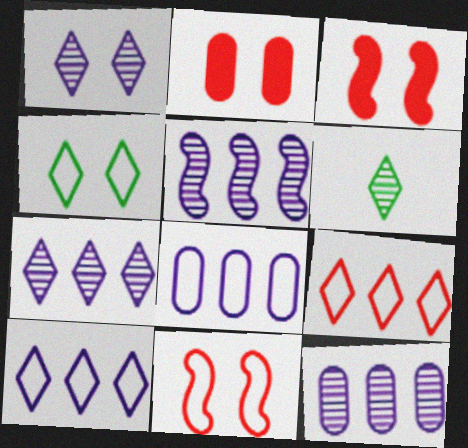[[3, 6, 8], 
[5, 7, 12]]